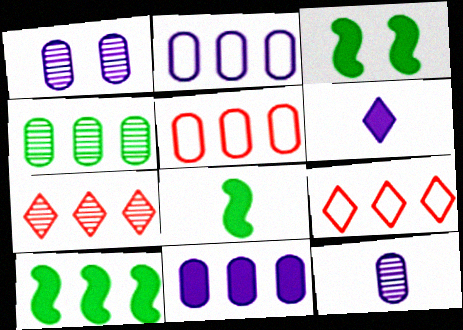[[1, 8, 9], 
[2, 7, 10], 
[3, 8, 10], 
[3, 9, 12], 
[4, 5, 11]]